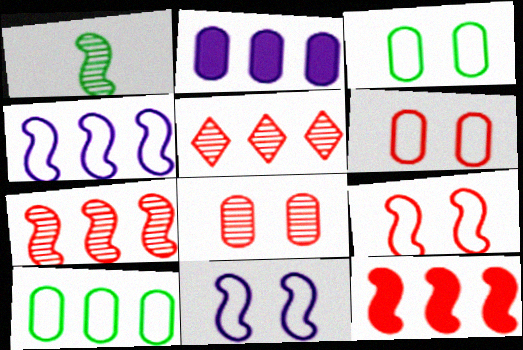[[1, 11, 12]]